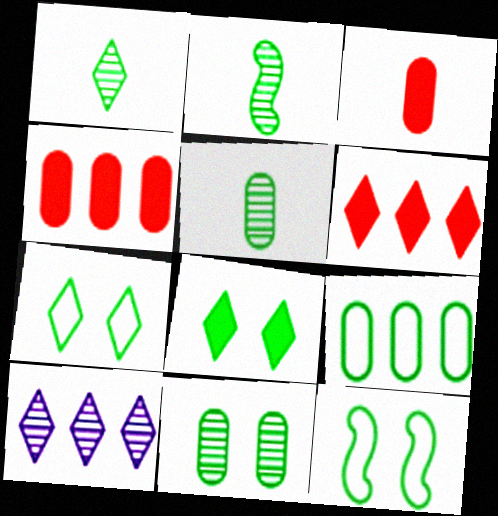[[1, 2, 5], 
[2, 8, 9], 
[3, 10, 12], 
[8, 11, 12]]